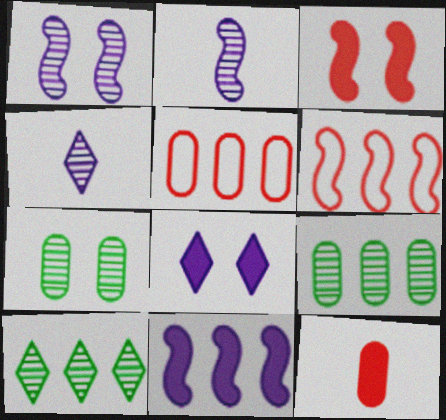[[5, 10, 11]]